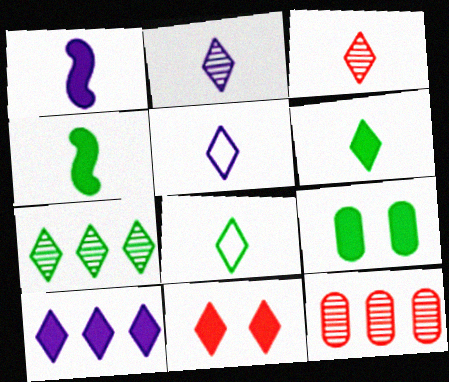[[3, 5, 6], 
[5, 7, 11], 
[6, 10, 11]]